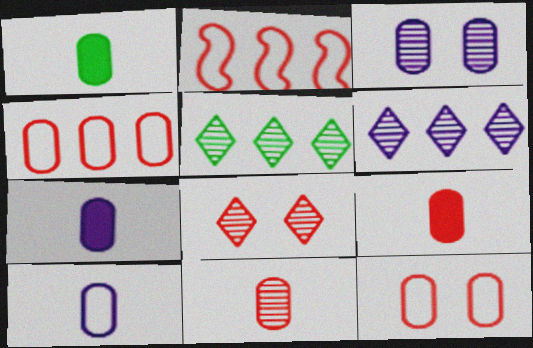[[1, 3, 4], 
[1, 7, 9], 
[1, 10, 11], 
[2, 8, 9]]